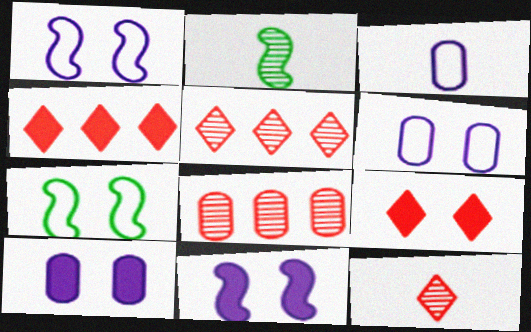[[2, 4, 6]]